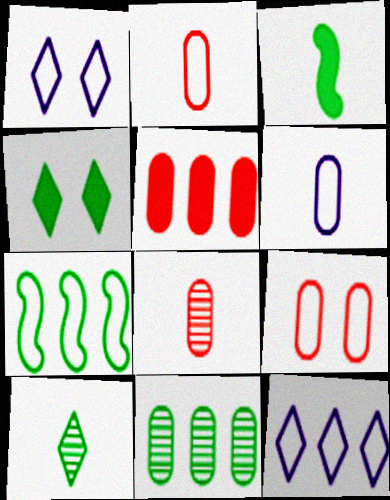[[1, 2, 7], 
[5, 8, 9]]